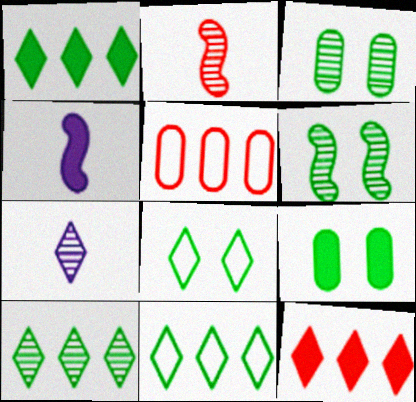[[1, 10, 11], 
[4, 9, 12], 
[6, 8, 9], 
[7, 8, 12]]